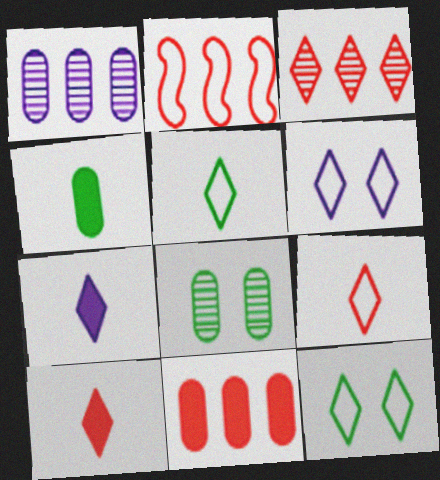[[2, 3, 11], 
[2, 7, 8], 
[3, 7, 12]]